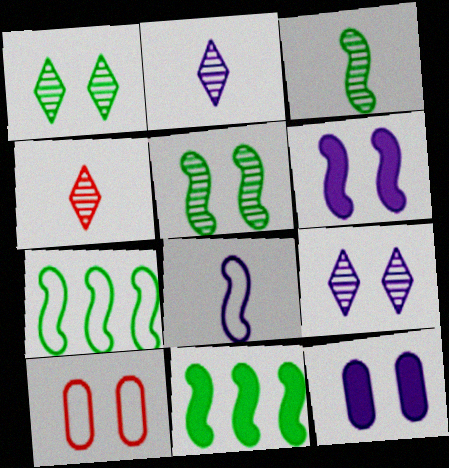[[1, 6, 10], 
[2, 10, 11], 
[4, 7, 12]]